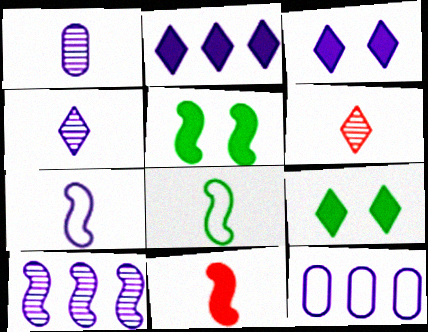[[2, 10, 12], 
[5, 6, 12]]